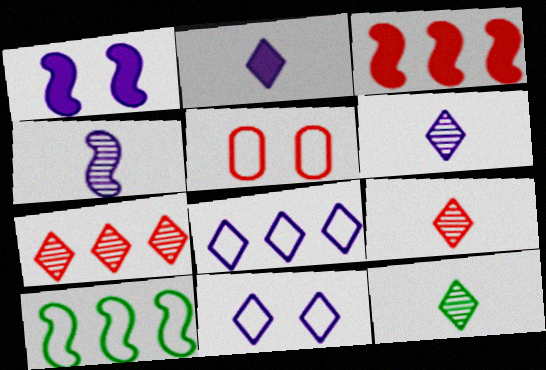[[3, 5, 9], 
[6, 9, 12]]